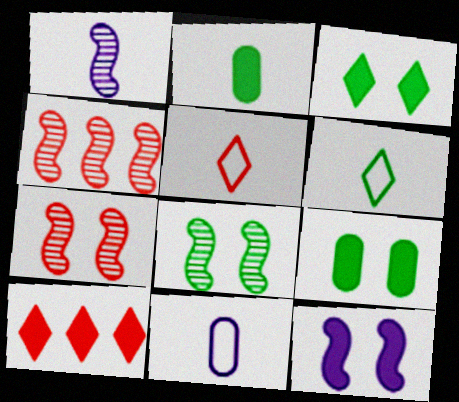[[1, 2, 5], 
[1, 4, 8], 
[2, 10, 12], 
[3, 4, 11], 
[8, 10, 11]]